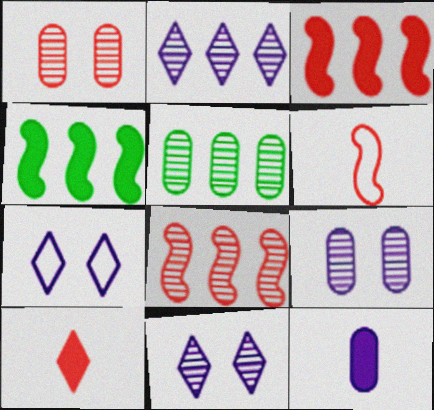[[2, 5, 8]]